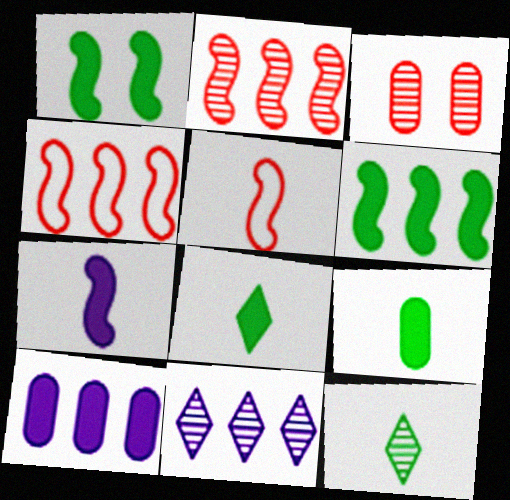[]